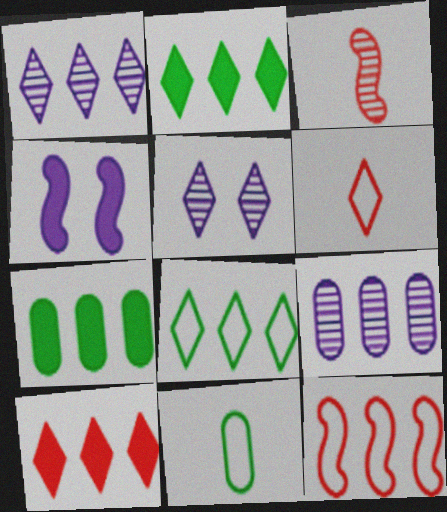[[1, 7, 12], 
[1, 8, 10], 
[2, 5, 6], 
[2, 9, 12]]